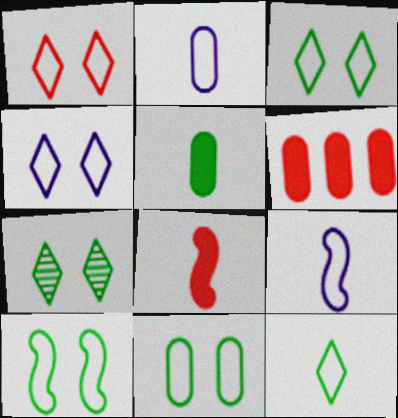[[1, 3, 4], 
[3, 10, 11], 
[6, 7, 9]]